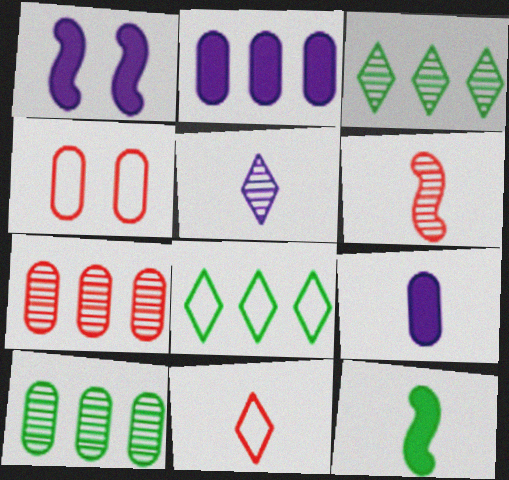[[1, 10, 11], 
[4, 9, 10]]